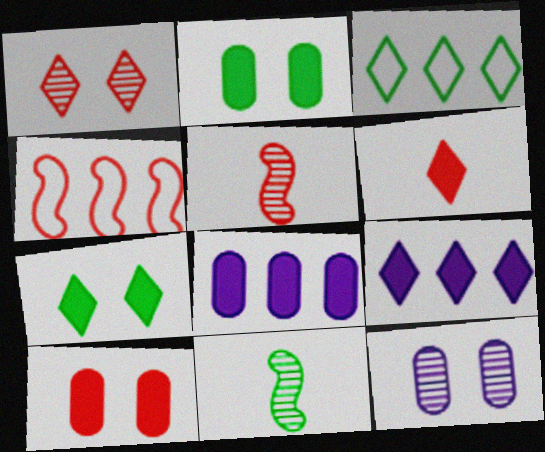[[2, 3, 11], 
[6, 7, 9]]